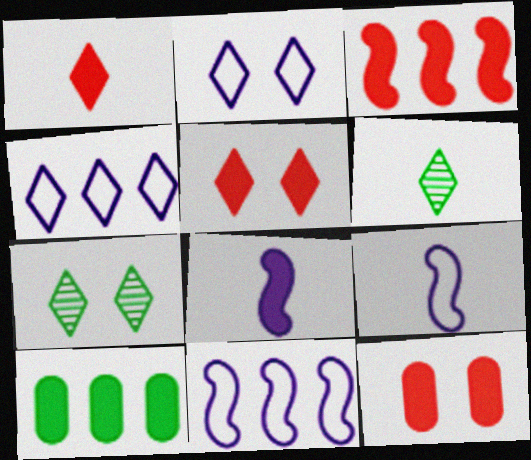[[1, 3, 12], 
[1, 4, 7], 
[2, 5, 7], 
[4, 5, 6], 
[5, 8, 10], 
[6, 11, 12]]